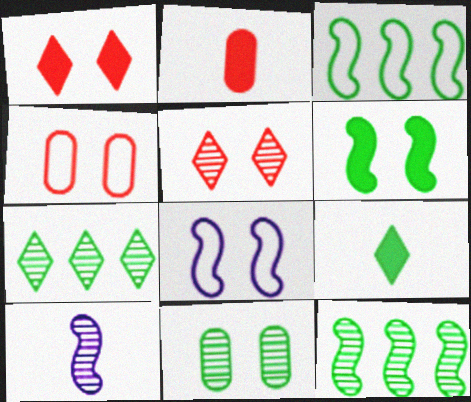[[1, 8, 11], 
[2, 7, 8], 
[3, 9, 11]]